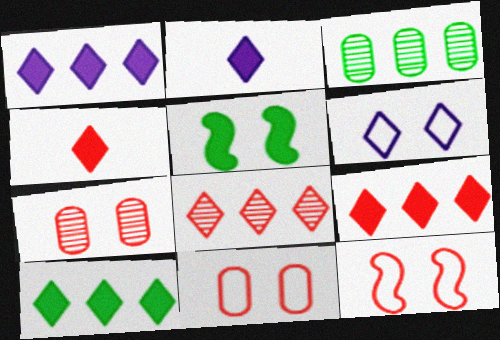[[1, 9, 10], 
[2, 3, 12], 
[5, 6, 7]]